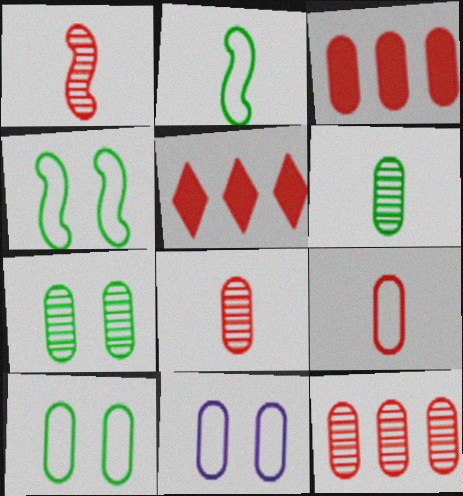[[3, 6, 11]]